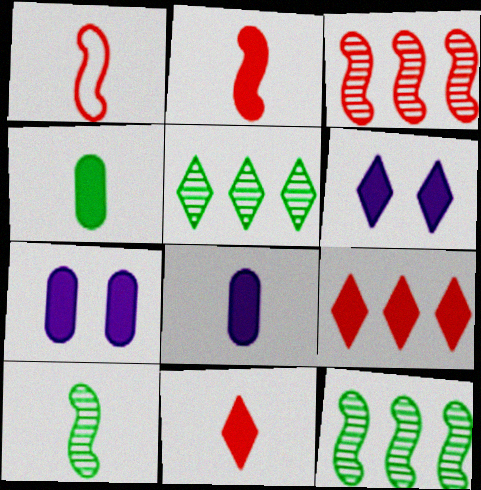[[1, 5, 7]]